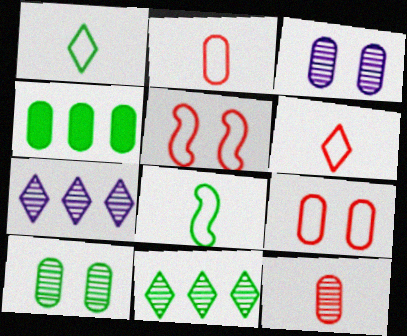[[2, 3, 4]]